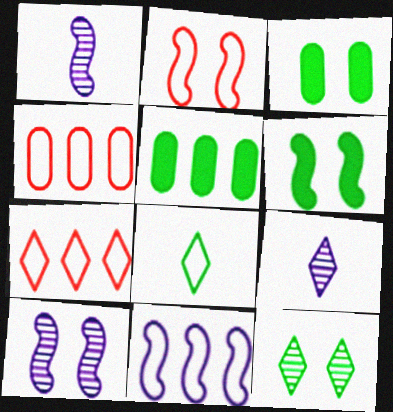[[1, 3, 7], 
[2, 5, 9], 
[2, 6, 10], 
[4, 6, 9]]